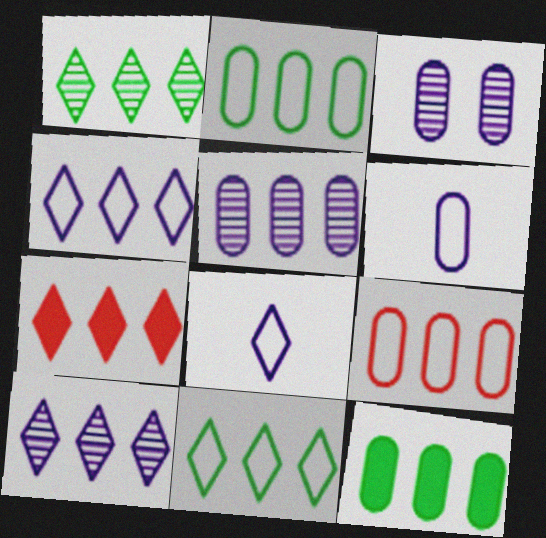[[1, 4, 7], 
[5, 9, 12], 
[7, 10, 11]]